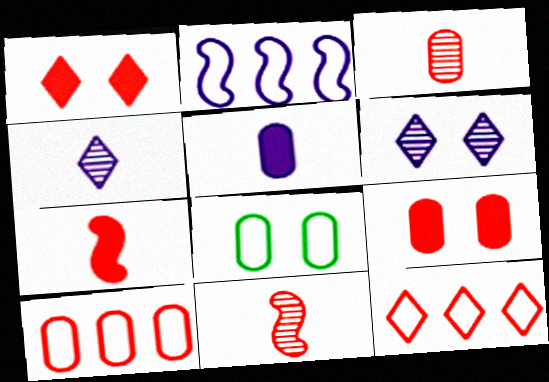[[1, 10, 11], 
[2, 5, 6], 
[3, 9, 10], 
[9, 11, 12]]